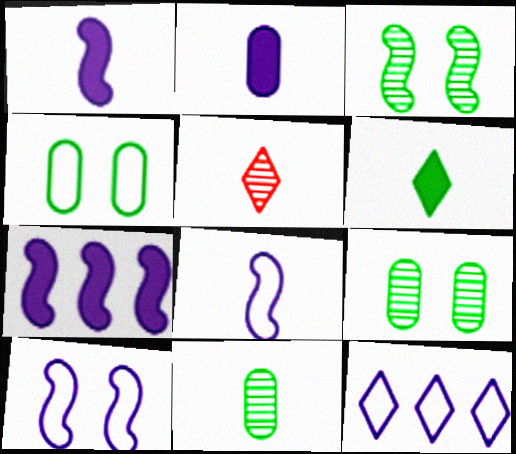[[4, 5, 7]]